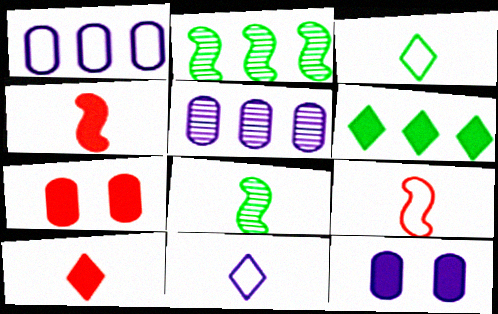[[2, 7, 11], 
[4, 6, 12]]